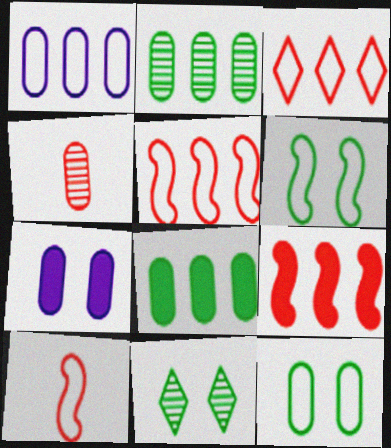[]